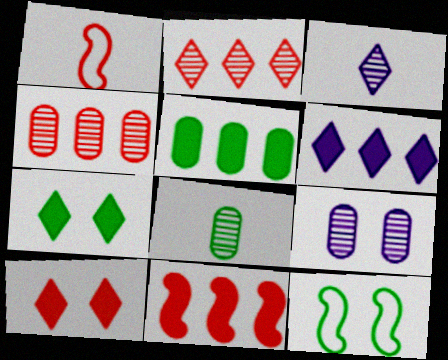[[1, 4, 10], 
[4, 8, 9], 
[5, 6, 11], 
[9, 10, 12]]